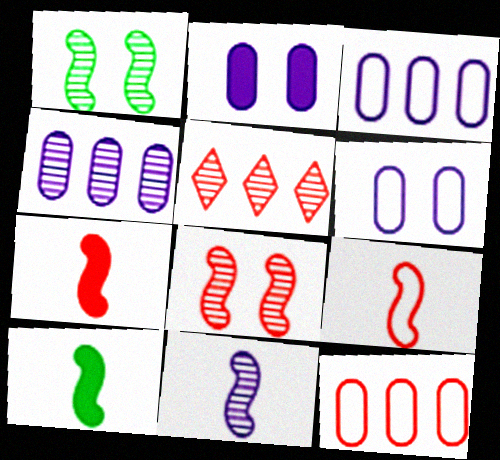[[5, 6, 10], 
[9, 10, 11]]